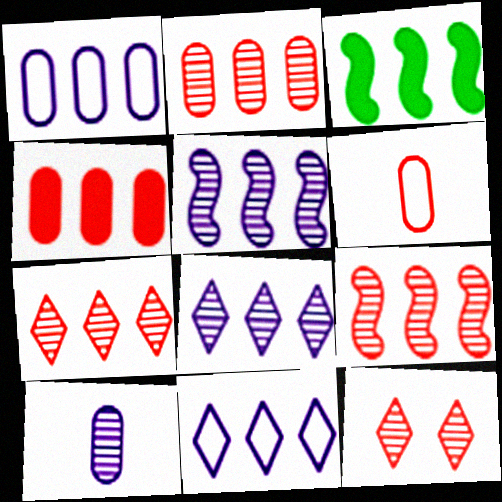[[1, 3, 7], 
[2, 3, 11], 
[2, 7, 9]]